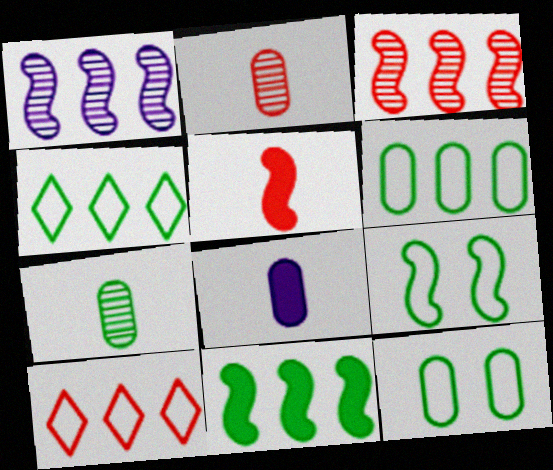[[1, 5, 9]]